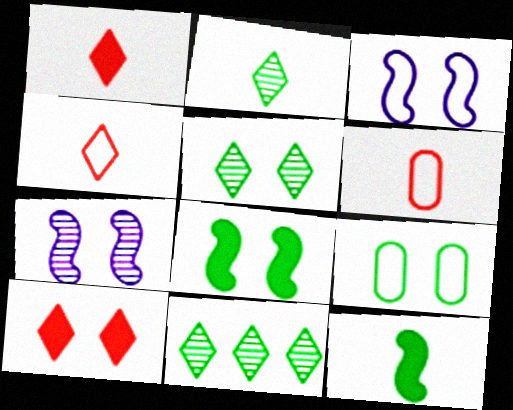[[2, 5, 11], 
[5, 8, 9], 
[7, 9, 10], 
[9, 11, 12]]